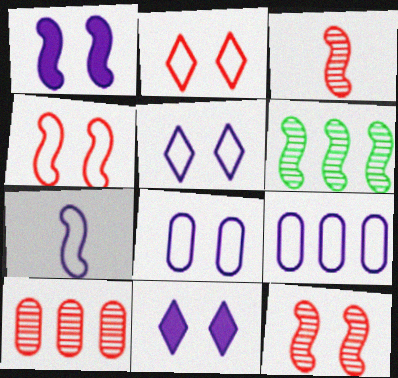[[5, 7, 9]]